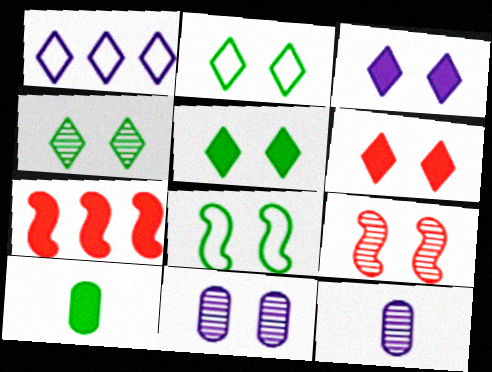[[1, 9, 10], 
[2, 4, 5], 
[2, 7, 12], 
[3, 5, 6], 
[3, 7, 10], 
[4, 9, 11], 
[6, 8, 11]]